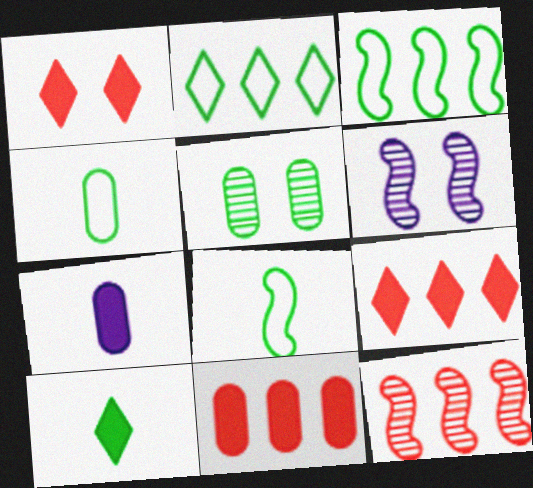[[3, 5, 10], 
[4, 6, 9]]